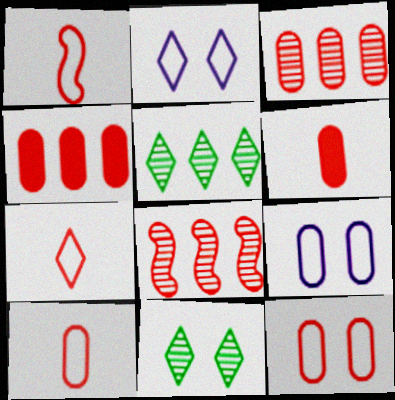[[1, 7, 10], 
[3, 6, 12]]